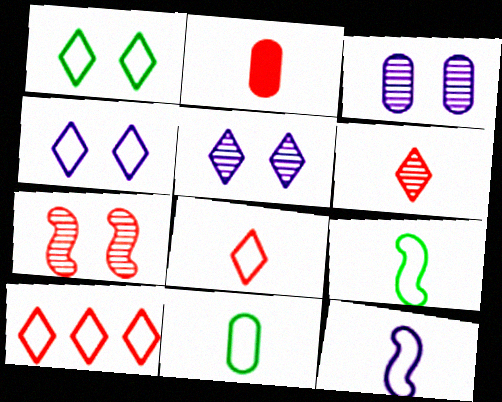[[2, 7, 10], 
[8, 11, 12]]